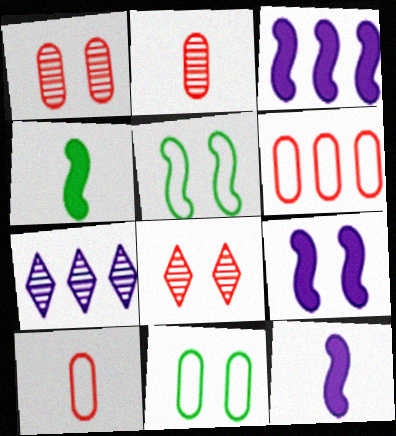[[3, 9, 12], 
[8, 9, 11]]